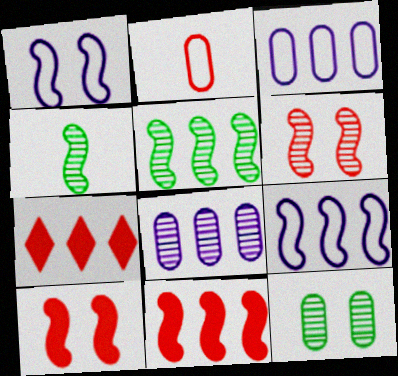[[1, 4, 11], 
[2, 6, 7], 
[3, 5, 7], 
[4, 9, 10], 
[5, 9, 11]]